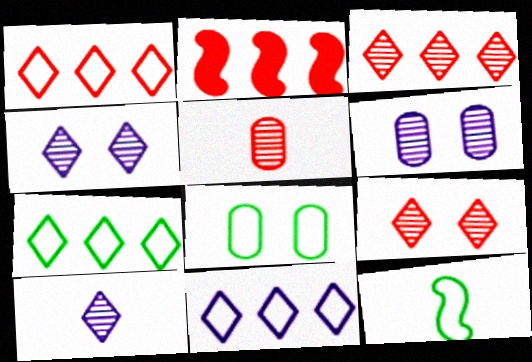[[1, 7, 11], 
[2, 8, 10], 
[7, 8, 12]]